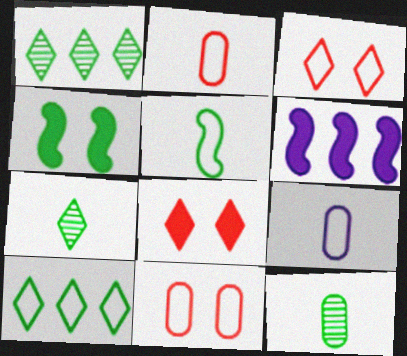[[3, 6, 12], 
[4, 10, 12], 
[6, 7, 11]]